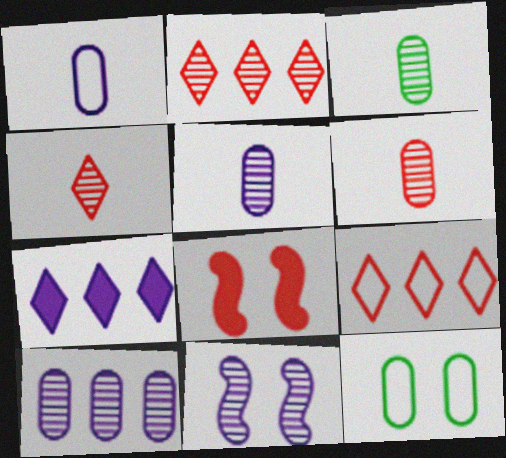[[1, 7, 11], 
[2, 3, 11], 
[3, 5, 6], 
[6, 8, 9]]